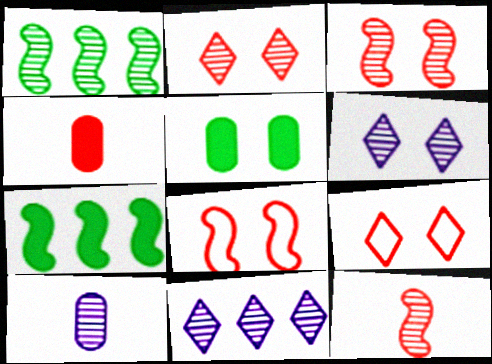[[1, 2, 10], 
[5, 6, 8], 
[7, 9, 10]]